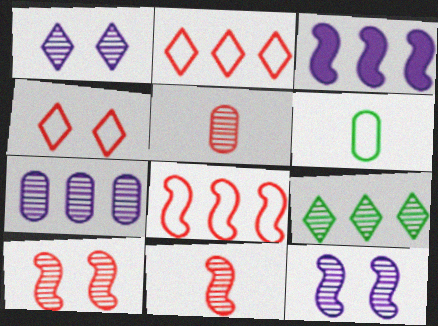[[5, 9, 12]]